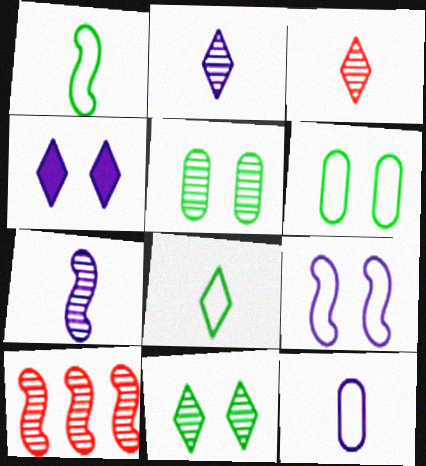[[2, 5, 10]]